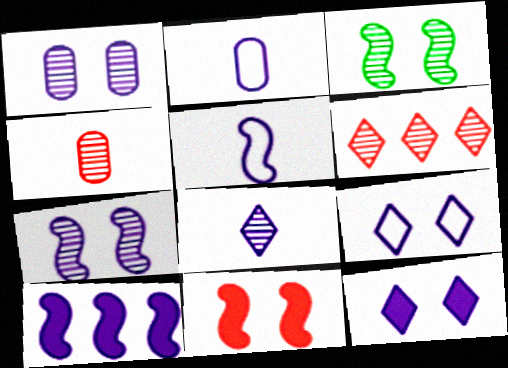[[5, 7, 10]]